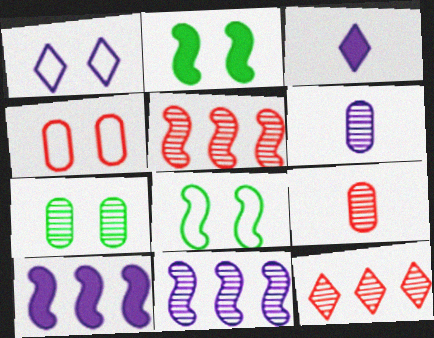[[1, 4, 8], 
[1, 6, 10]]